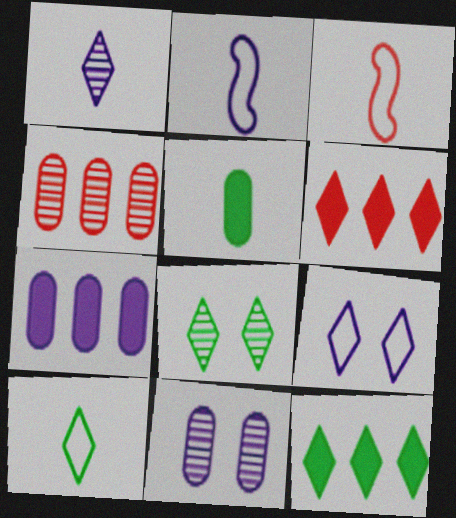[[1, 3, 5], 
[3, 7, 8], 
[3, 11, 12], 
[8, 10, 12]]